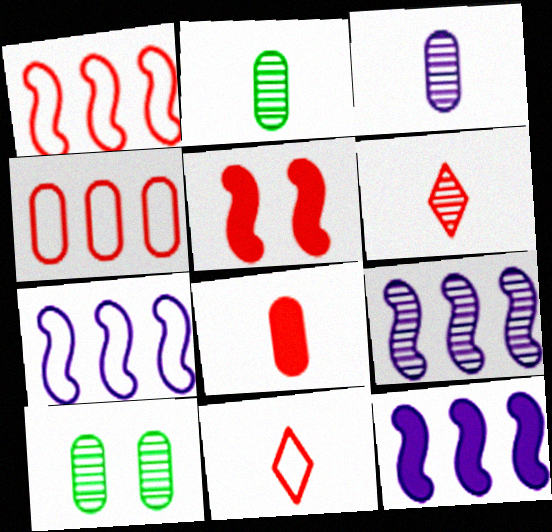[[4, 5, 6], 
[6, 9, 10], 
[7, 9, 12], 
[10, 11, 12]]